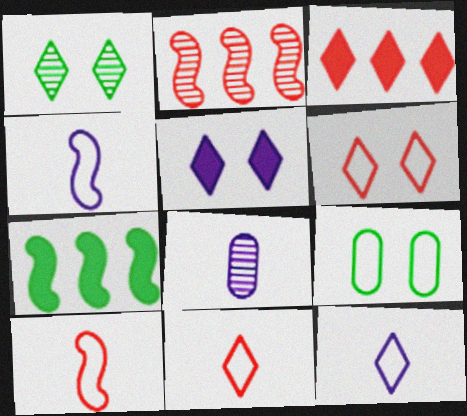[[1, 2, 8], 
[1, 3, 12], 
[1, 5, 6], 
[6, 7, 8]]